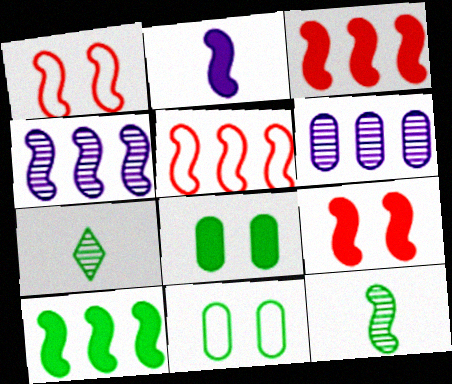[[2, 9, 10], 
[4, 5, 10], 
[7, 10, 11]]